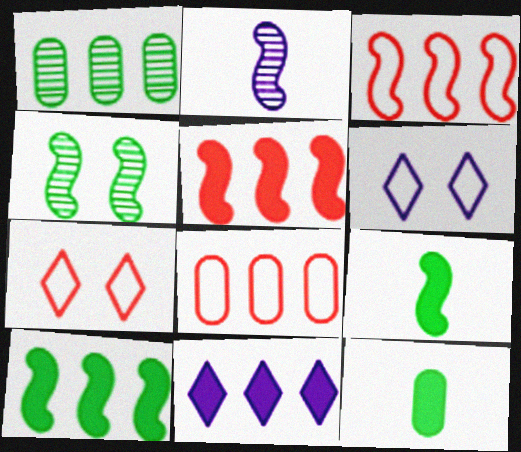[[1, 3, 11]]